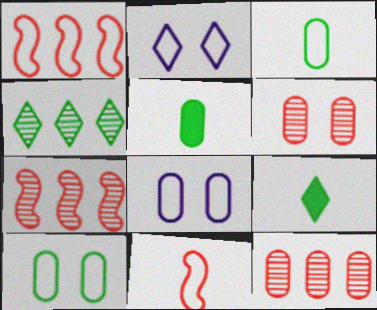[[1, 2, 3], 
[2, 5, 7], 
[5, 8, 12], 
[7, 8, 9]]